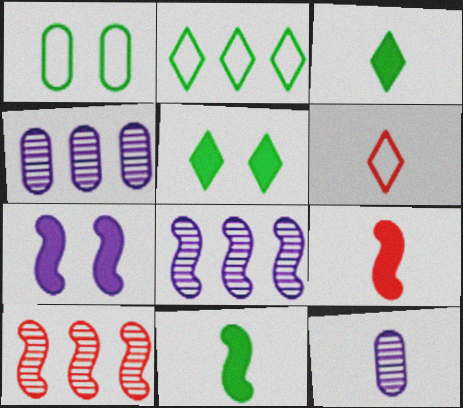[[6, 11, 12]]